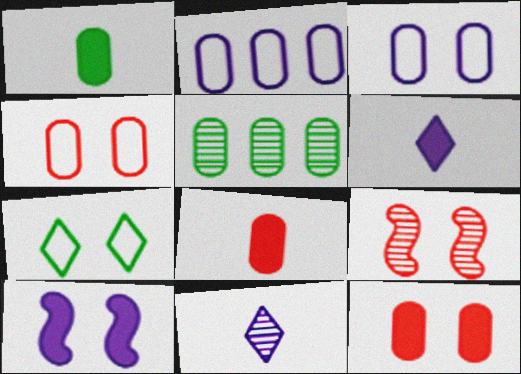[[2, 10, 11], 
[3, 5, 8], 
[5, 9, 11]]